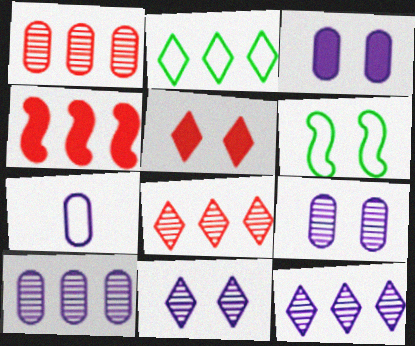[[2, 4, 10], 
[3, 7, 10], 
[5, 6, 9]]